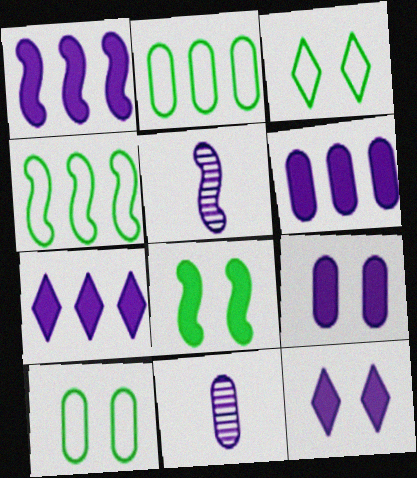[[1, 6, 7]]